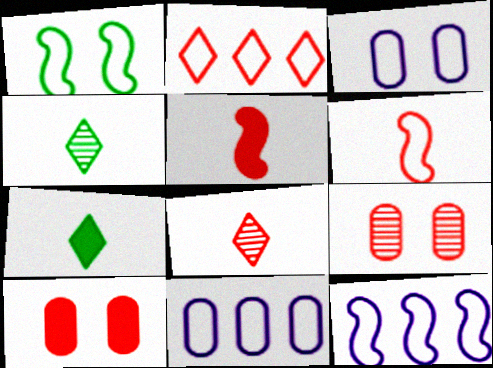[[1, 6, 12], 
[2, 5, 9], 
[4, 10, 12], 
[7, 9, 12]]